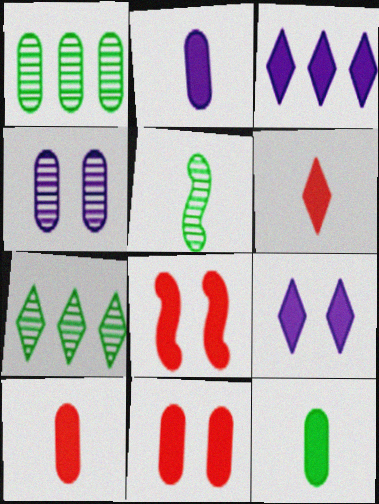[[2, 10, 12], 
[3, 8, 12]]